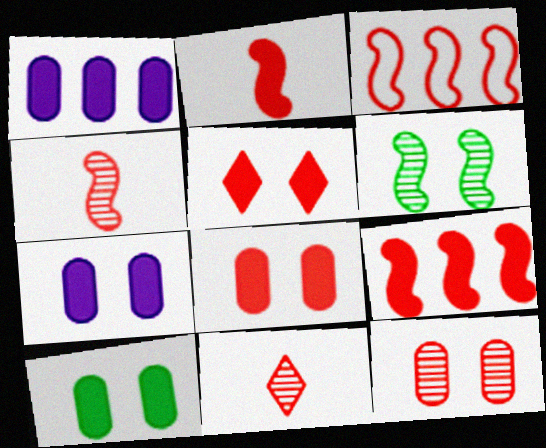[[3, 8, 11], 
[7, 8, 10]]